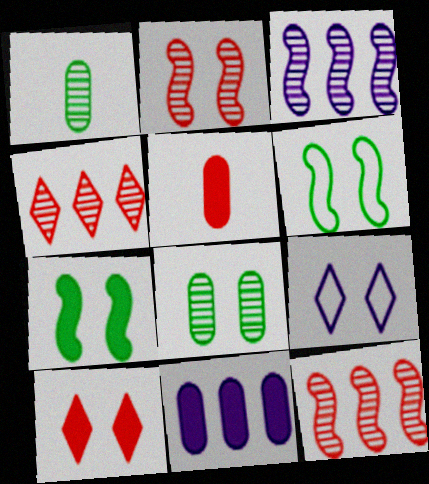[]